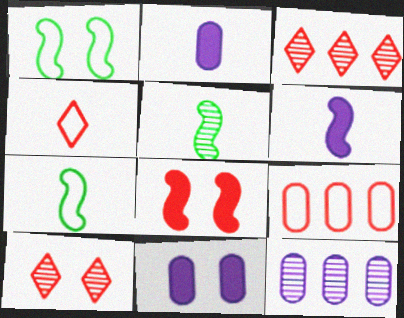[[1, 2, 3], 
[1, 10, 11], 
[2, 4, 5], 
[3, 7, 11], 
[5, 10, 12]]